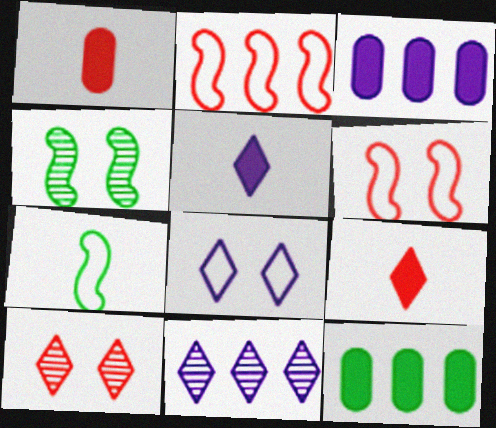[[1, 2, 10], 
[2, 11, 12], 
[3, 7, 10], 
[5, 8, 11]]